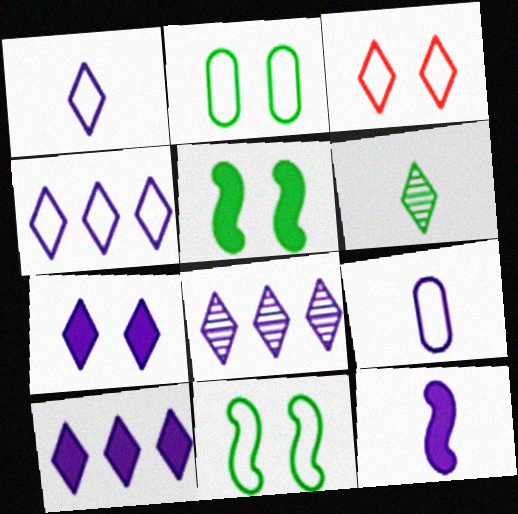[[1, 7, 8], 
[3, 6, 10], 
[4, 8, 10]]